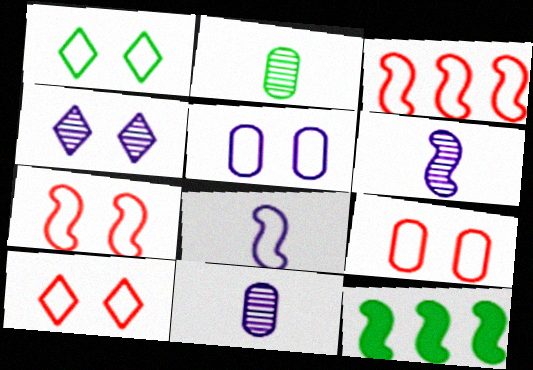[[1, 2, 12], 
[1, 5, 7], 
[6, 7, 12], 
[7, 9, 10], 
[10, 11, 12]]